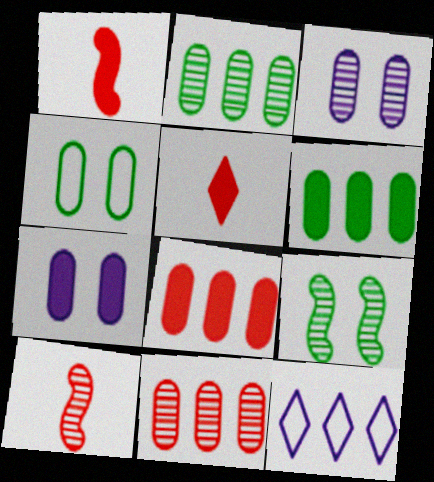[]